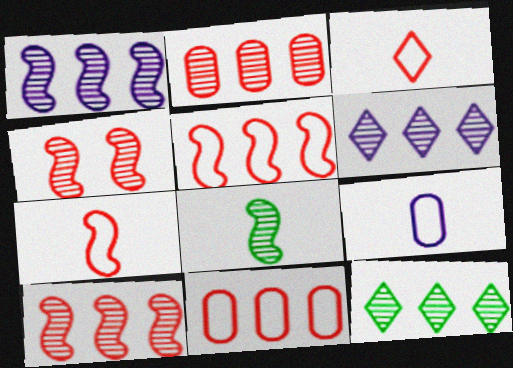[[1, 2, 12], 
[1, 4, 8]]